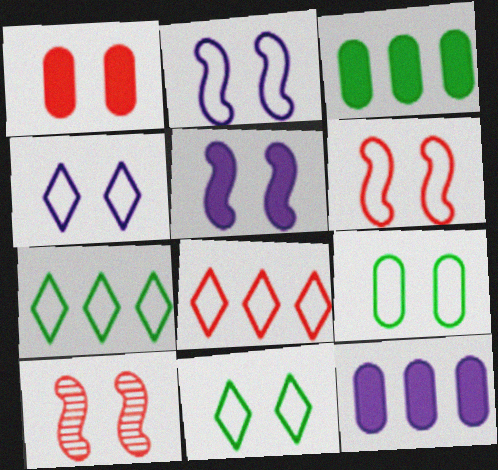[[4, 6, 9]]